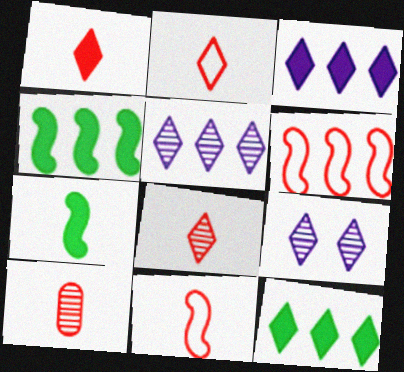[[1, 2, 8], 
[1, 10, 11], 
[2, 9, 12]]